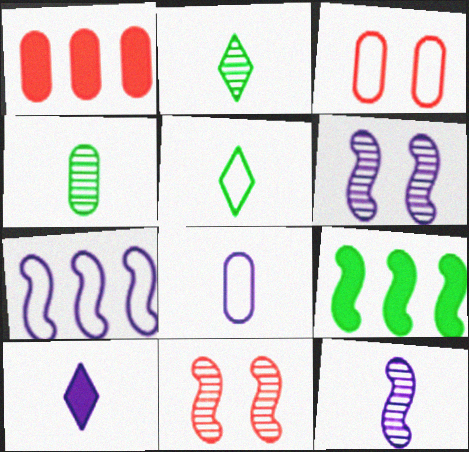[[1, 5, 6], 
[3, 5, 7], 
[8, 10, 12]]